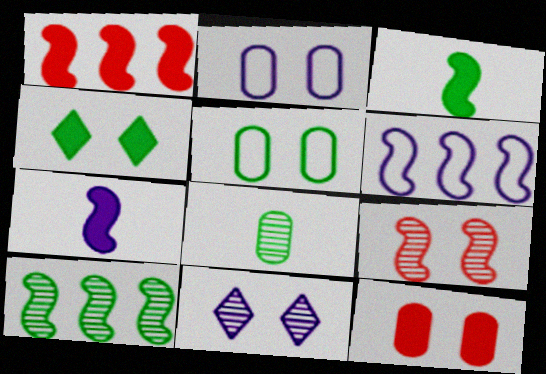[[1, 6, 10], 
[2, 4, 9], 
[3, 6, 9]]